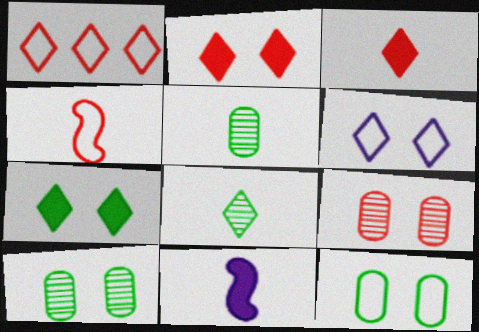[[1, 10, 11]]